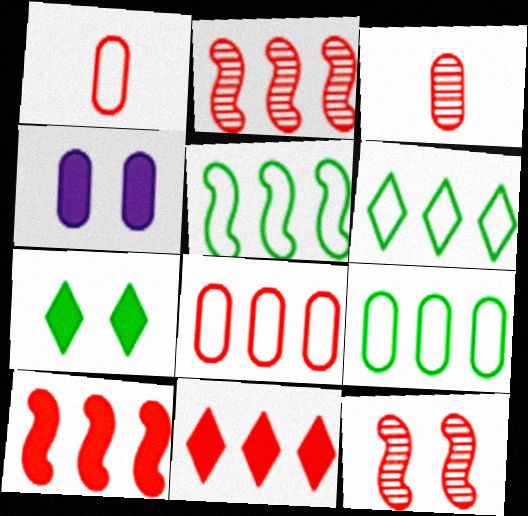[[1, 11, 12], 
[2, 8, 11], 
[3, 4, 9], 
[5, 6, 9]]